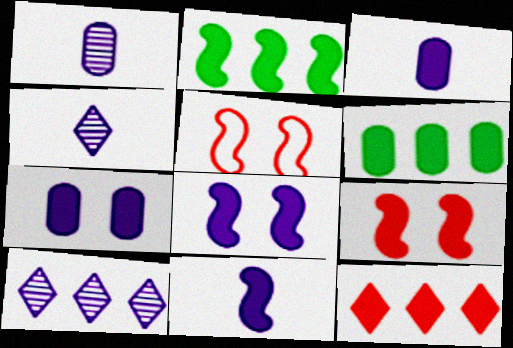[[2, 9, 11], 
[4, 5, 6]]